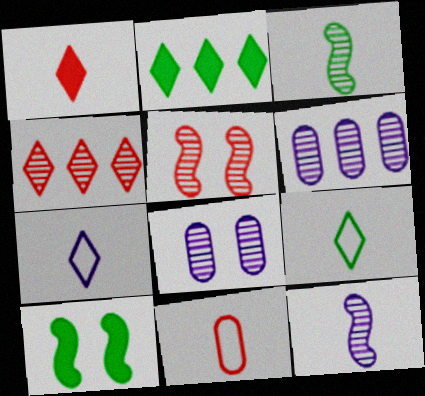[[3, 4, 8]]